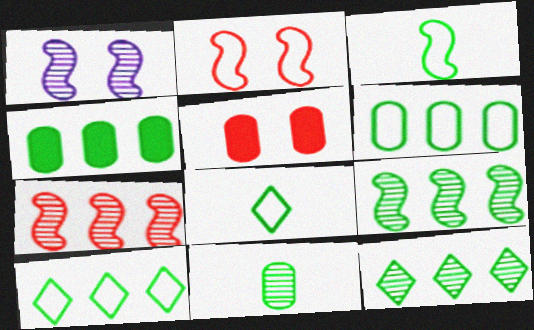[[4, 9, 10]]